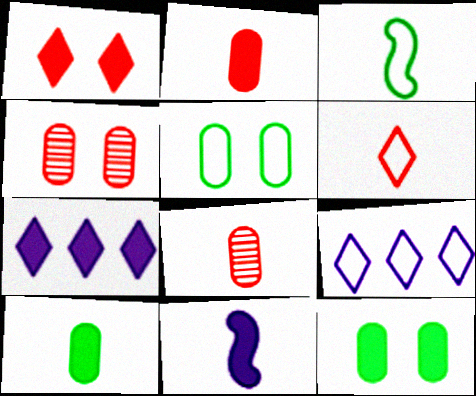[[3, 4, 7]]